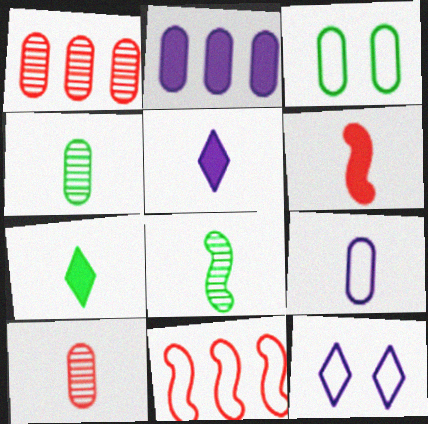[[2, 3, 10]]